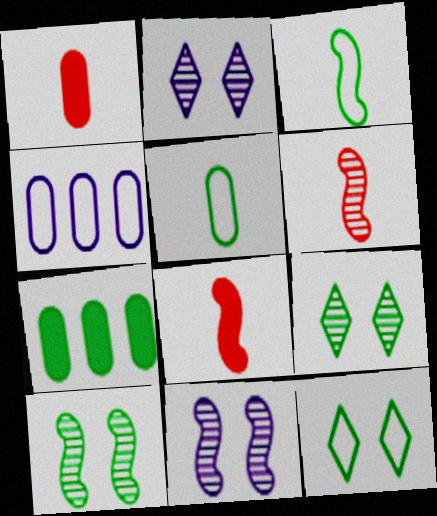[[3, 7, 9], 
[4, 8, 9]]